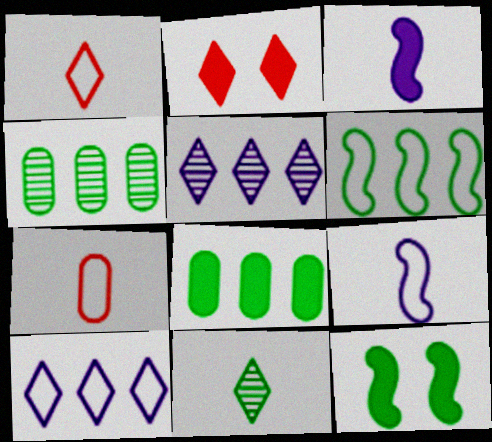[[2, 3, 8], 
[2, 4, 9], 
[2, 10, 11], 
[3, 7, 11], 
[5, 7, 12]]